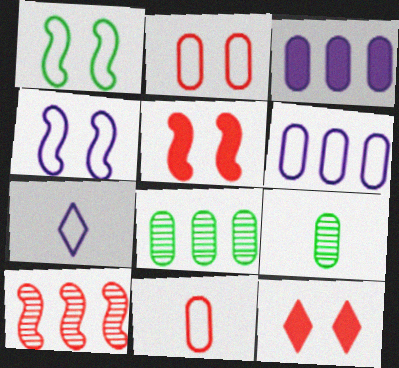[[2, 3, 9], 
[4, 6, 7], 
[5, 7, 8], 
[10, 11, 12]]